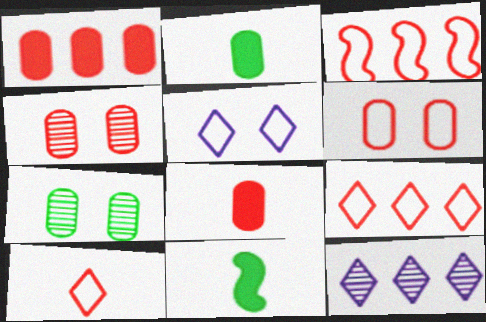[[3, 6, 10], 
[6, 11, 12]]